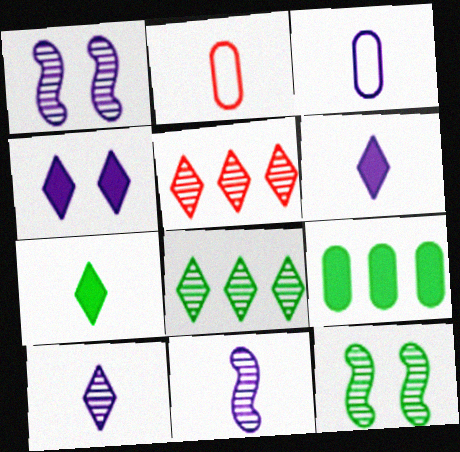[[2, 7, 11], 
[3, 6, 11]]